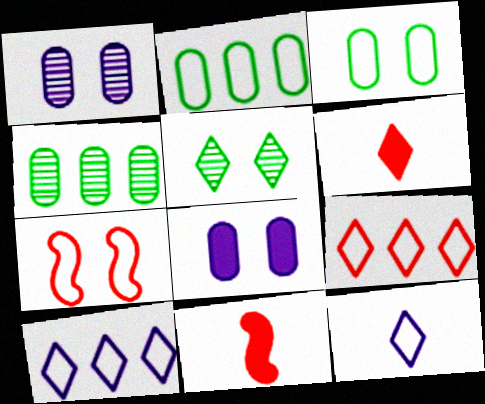[[2, 7, 12], 
[5, 6, 10], 
[5, 7, 8]]